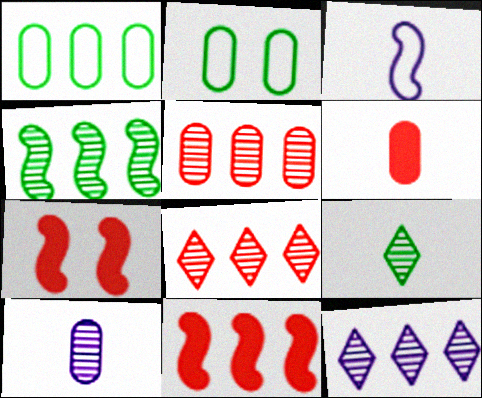[[1, 11, 12], 
[3, 4, 7], 
[3, 6, 9], 
[4, 5, 12]]